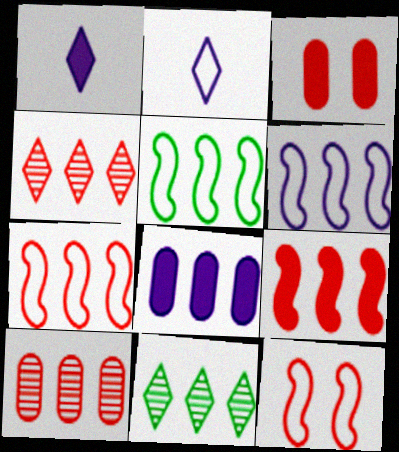[[4, 5, 8], 
[5, 6, 7], 
[7, 8, 11]]